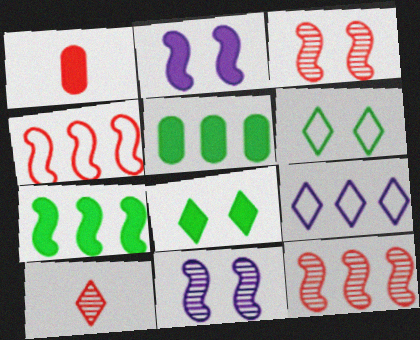[[5, 9, 12], 
[8, 9, 10]]